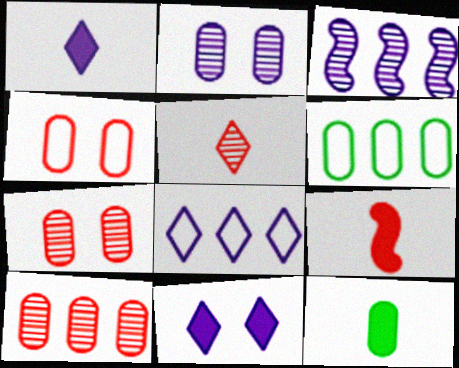[[1, 9, 12]]